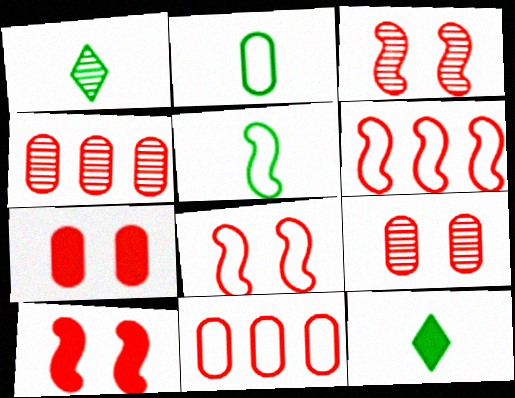[[3, 8, 10]]